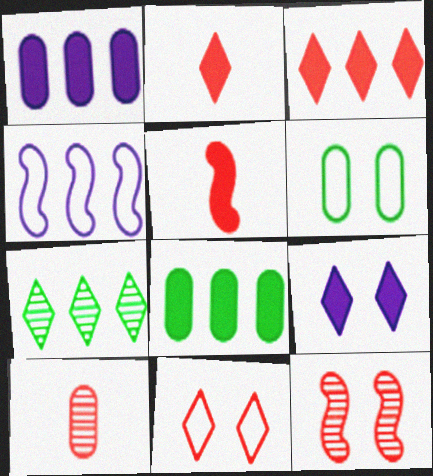[[1, 6, 10], 
[5, 8, 9], 
[6, 9, 12]]